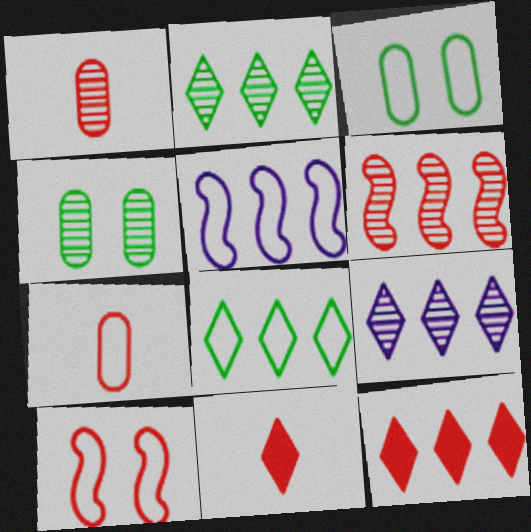[[1, 10, 12], 
[4, 5, 11], 
[8, 9, 12]]